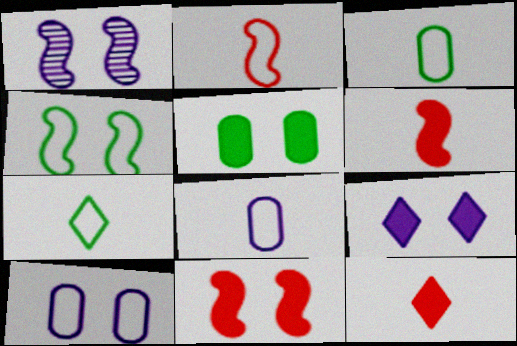[[1, 4, 11], 
[1, 9, 10], 
[2, 7, 8], 
[5, 9, 11]]